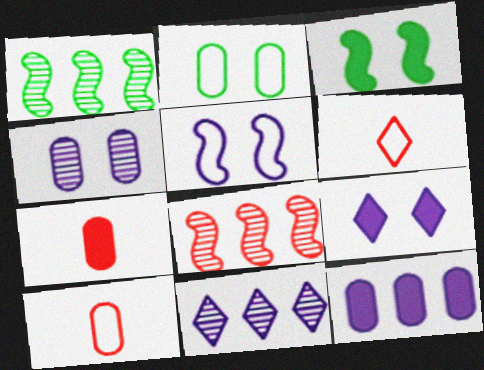[[1, 9, 10], 
[3, 10, 11], 
[4, 5, 9]]